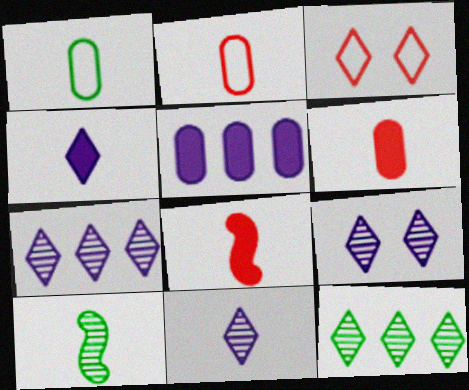[[1, 8, 11], 
[2, 4, 10], 
[3, 4, 12], 
[3, 5, 10], 
[7, 9, 11]]